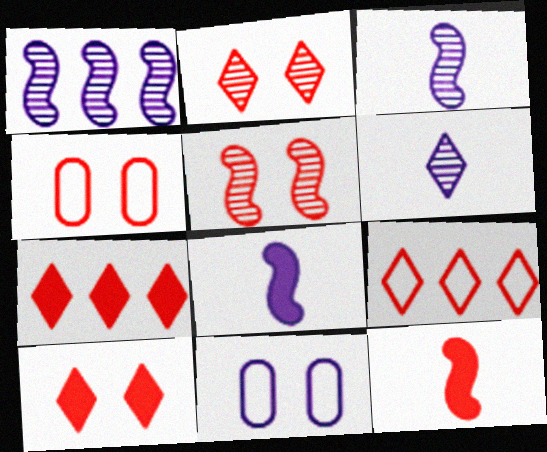[[4, 5, 10]]